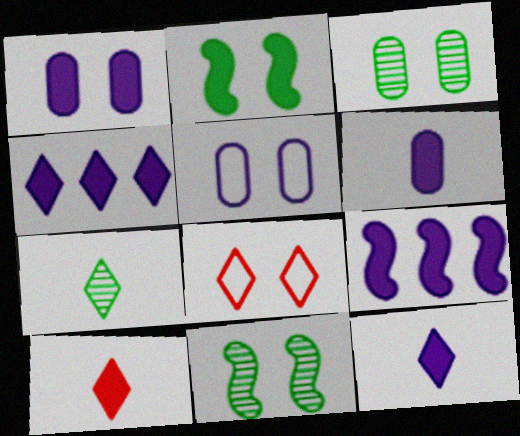[[1, 8, 11], 
[1, 9, 12], 
[4, 7, 8]]